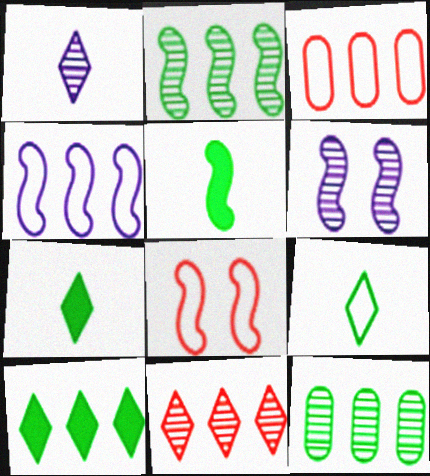[[3, 6, 7]]